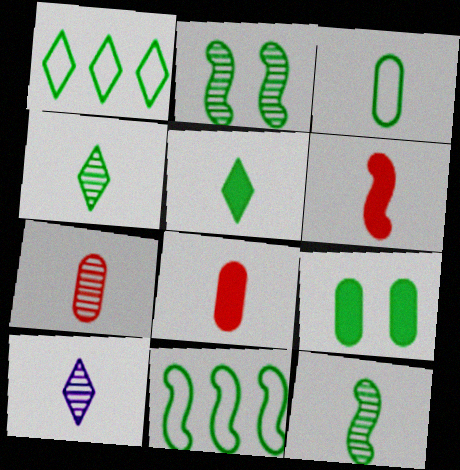[[1, 9, 12], 
[3, 5, 12], 
[3, 6, 10], 
[4, 9, 11], 
[7, 10, 12]]